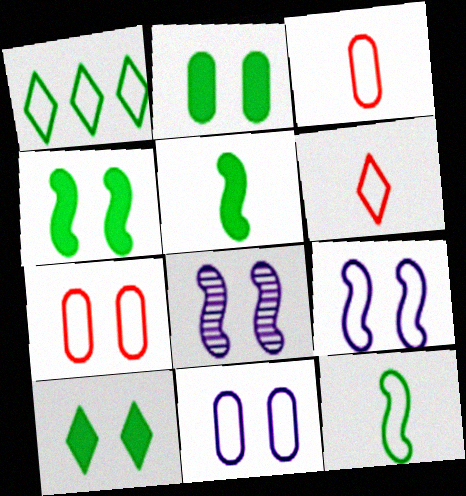[[1, 3, 9], 
[2, 4, 10], 
[7, 8, 10]]